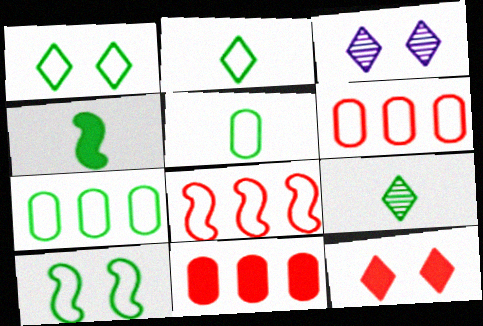[[1, 3, 12], 
[2, 7, 10], 
[3, 4, 6], 
[4, 5, 9]]